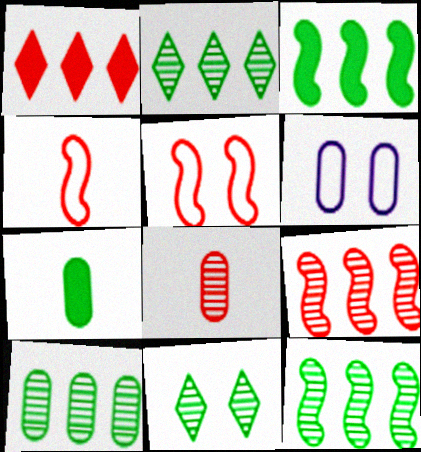[[1, 5, 8], 
[2, 10, 12]]